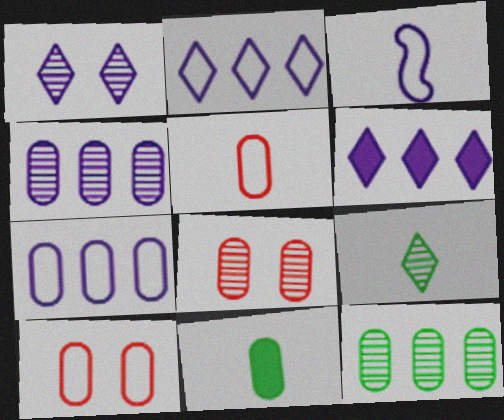[[4, 10, 11], 
[7, 8, 11]]